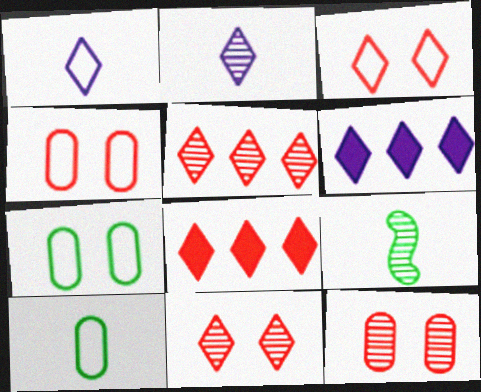[[4, 6, 9]]